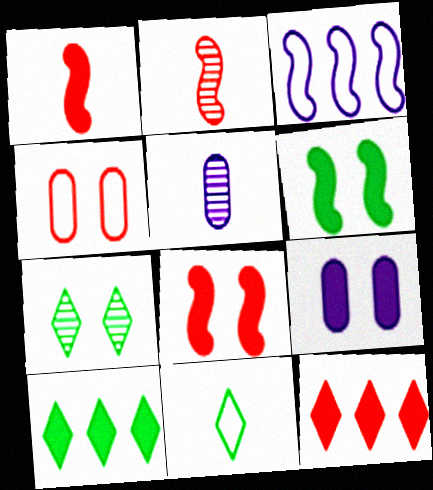[[1, 5, 11], 
[1, 9, 10], 
[2, 3, 6], 
[2, 4, 12], 
[3, 4, 11], 
[7, 10, 11]]